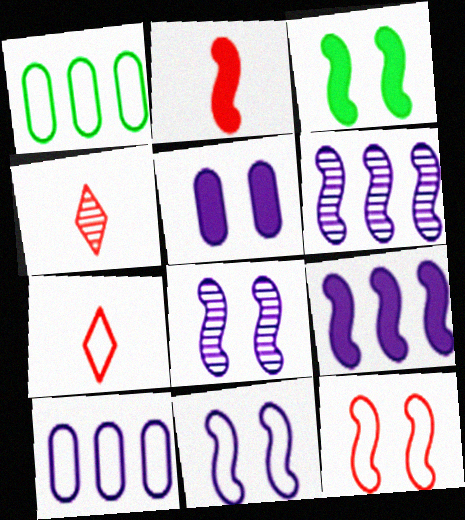[[1, 7, 11], 
[2, 3, 9], 
[3, 4, 10], 
[3, 8, 12]]